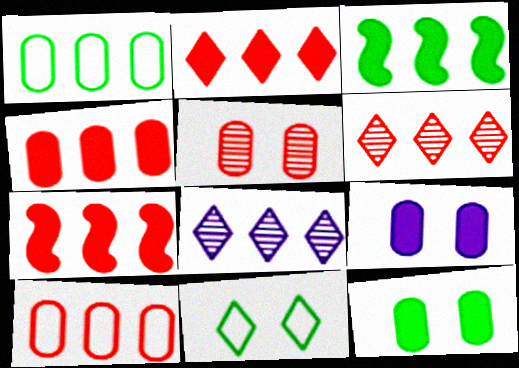[[1, 7, 8], 
[2, 4, 7], 
[3, 8, 10], 
[6, 7, 10]]